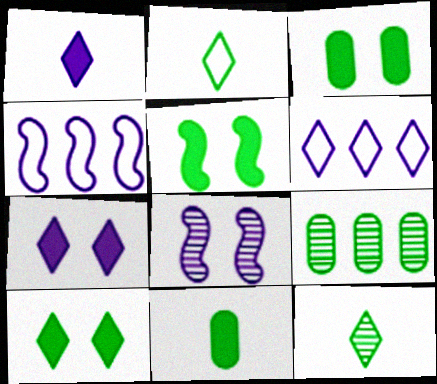[[2, 5, 9], 
[3, 5, 10]]